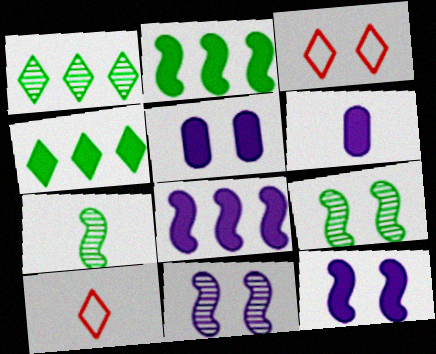[[3, 5, 9], 
[6, 7, 10]]